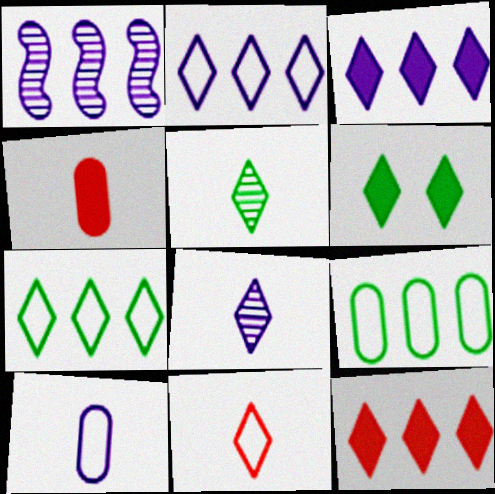[[1, 9, 12], 
[5, 6, 7]]